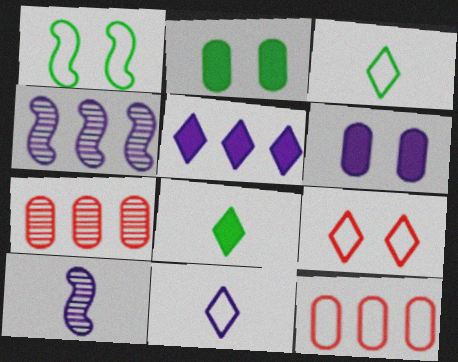[[1, 11, 12], 
[4, 6, 11]]